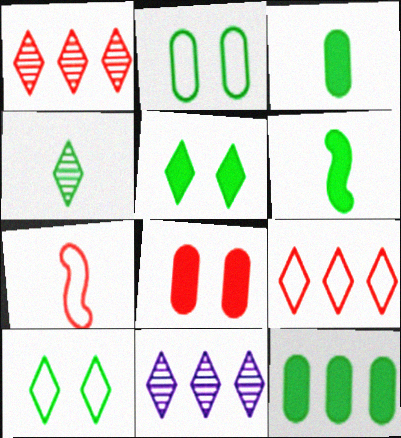[[1, 7, 8], 
[5, 6, 12]]